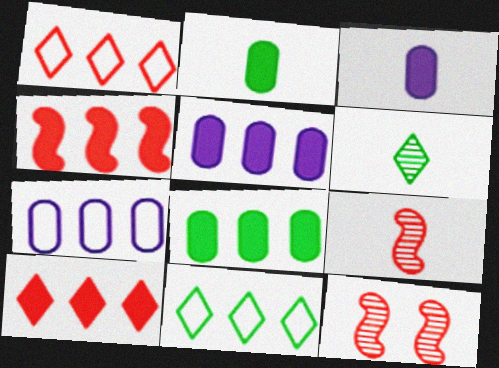[[3, 11, 12]]